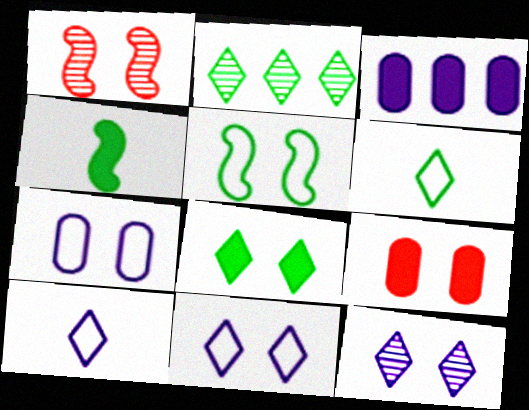[[1, 3, 6], 
[1, 7, 8], 
[2, 6, 8], 
[5, 9, 12]]